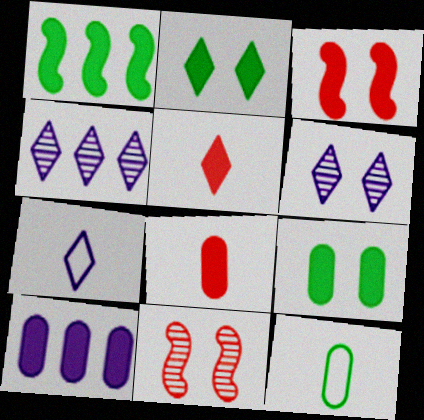[[3, 4, 12], 
[8, 9, 10]]